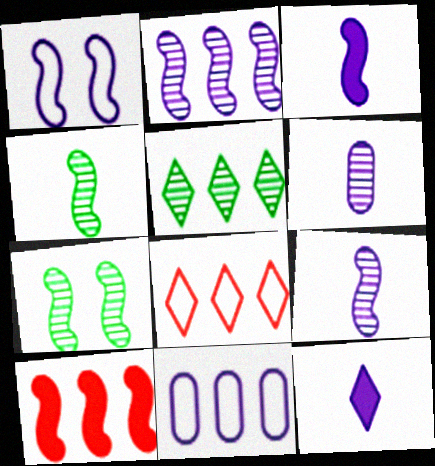[[1, 2, 3], 
[1, 4, 10], 
[5, 10, 11]]